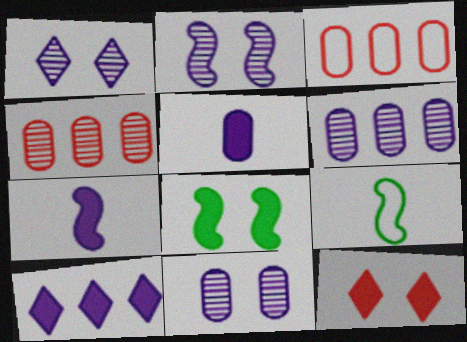[[1, 2, 11], 
[6, 9, 12]]